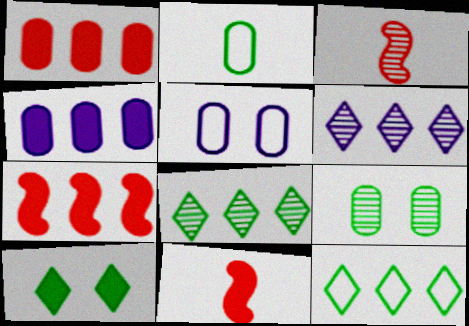[[3, 6, 9], 
[4, 10, 11], 
[5, 8, 11]]